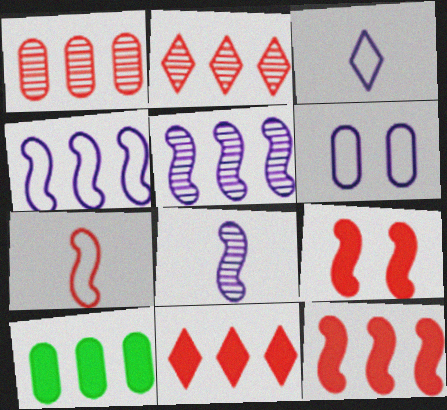[[2, 4, 10], 
[3, 4, 6]]